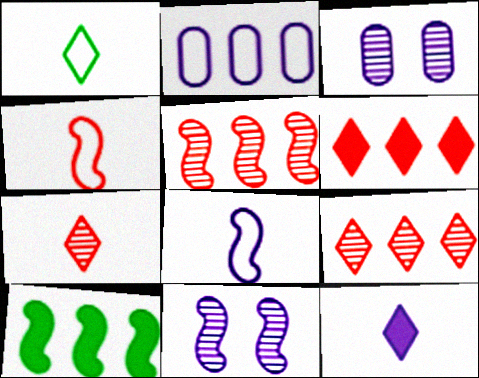[[1, 7, 12], 
[2, 9, 10], 
[2, 11, 12], 
[4, 10, 11]]